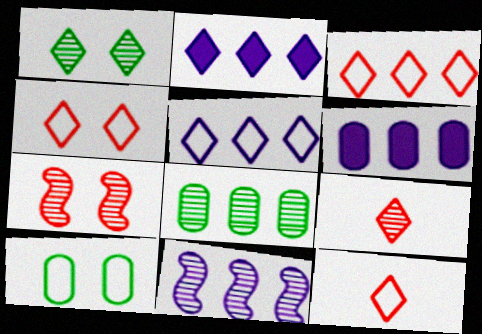[[1, 2, 12], 
[3, 4, 12], 
[5, 6, 11]]